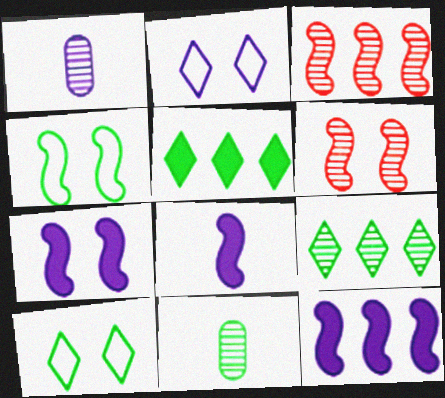[[1, 2, 12], 
[1, 6, 9], 
[3, 4, 8], 
[4, 5, 11], 
[4, 6, 7], 
[7, 8, 12]]